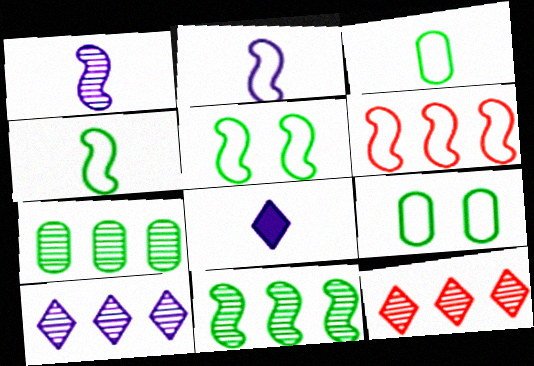[[2, 5, 6]]